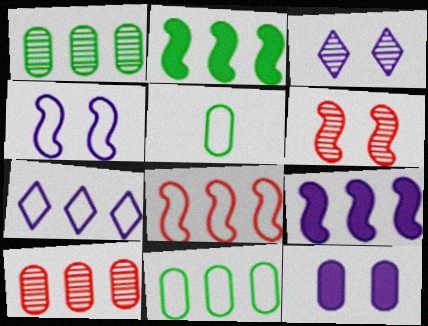[[2, 7, 10], 
[3, 4, 12], 
[5, 10, 12], 
[7, 8, 11]]